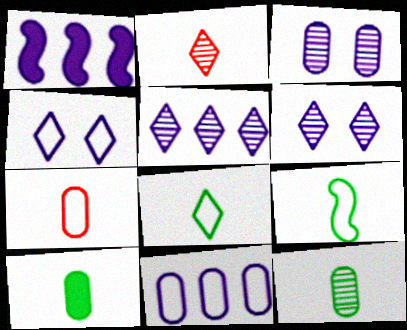[[1, 5, 11]]